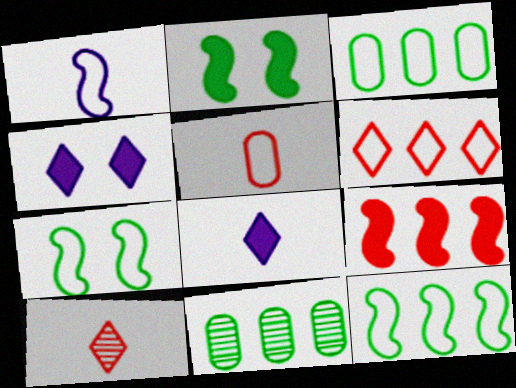[]